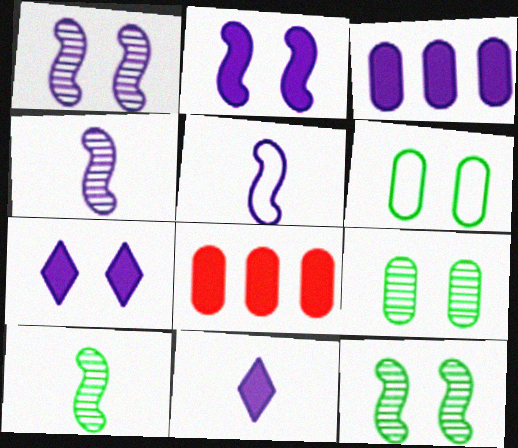[[2, 3, 11]]